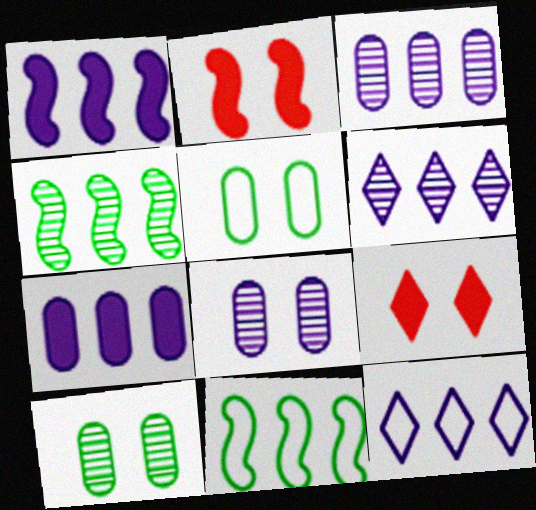[[1, 3, 12]]